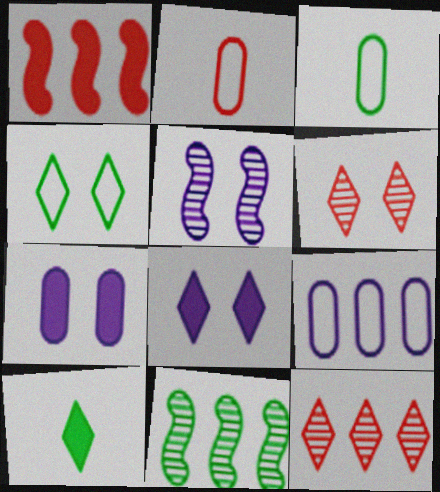[[1, 2, 6], 
[1, 7, 10], 
[2, 8, 11], 
[4, 6, 8]]